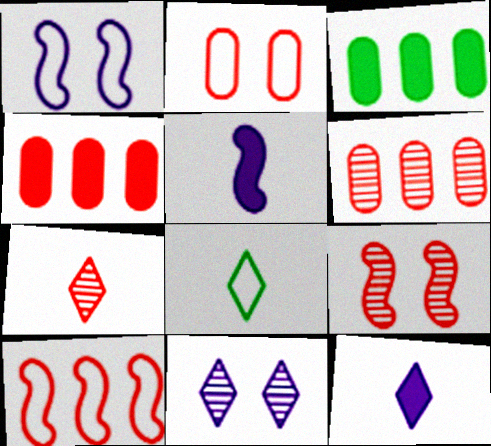[[1, 3, 7], 
[6, 7, 9], 
[7, 8, 12]]